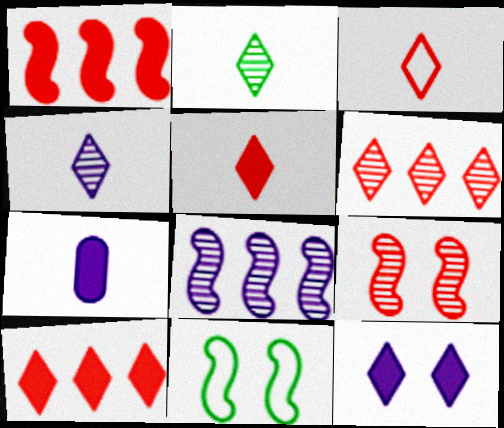[[6, 7, 11]]